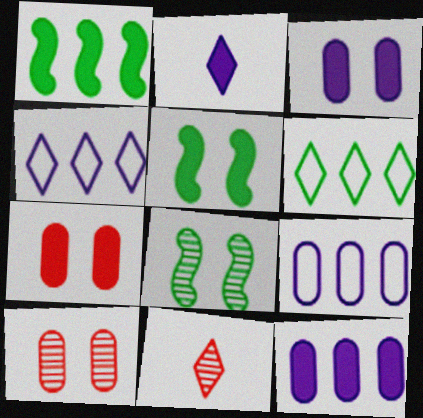[[1, 2, 7], 
[5, 9, 11]]